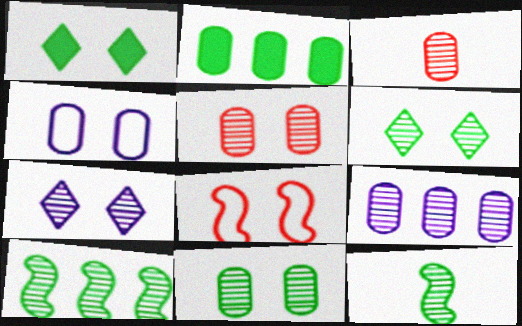[[2, 3, 4], 
[3, 7, 10], 
[3, 9, 11]]